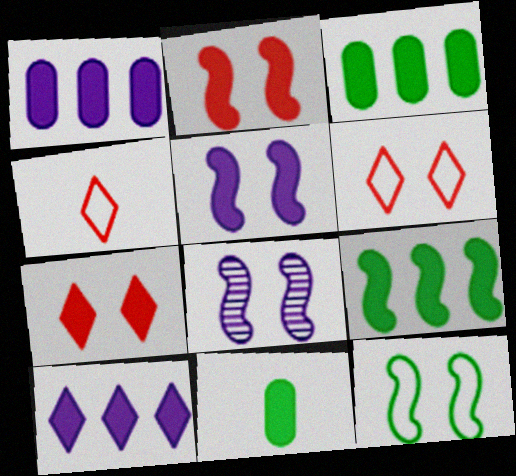[[2, 8, 12], 
[2, 10, 11], 
[3, 4, 8]]